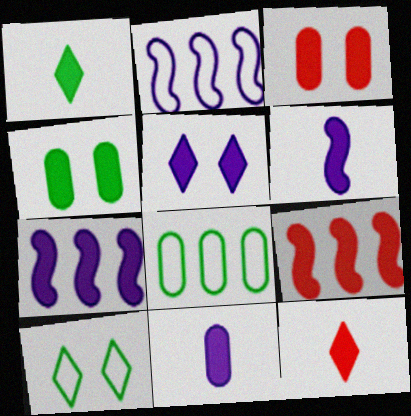[[1, 3, 7], 
[3, 9, 12], 
[4, 7, 12], 
[5, 7, 11]]